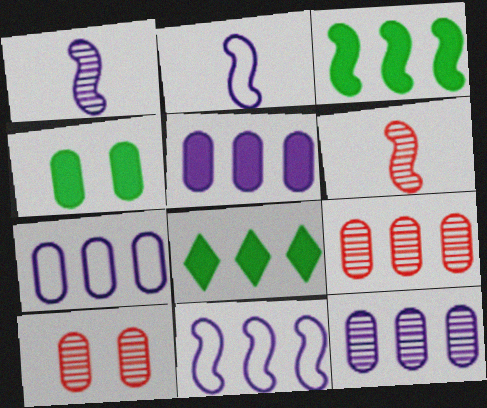[[2, 8, 10], 
[5, 7, 12], 
[8, 9, 11]]